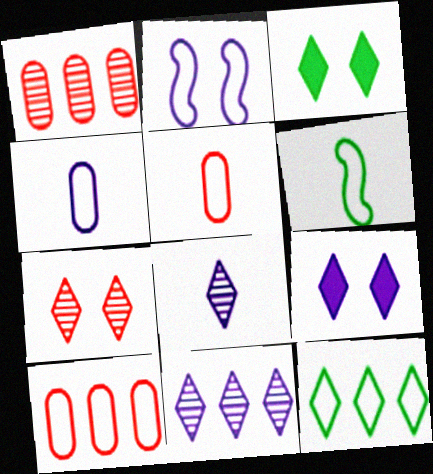[[1, 6, 9], 
[2, 5, 12]]